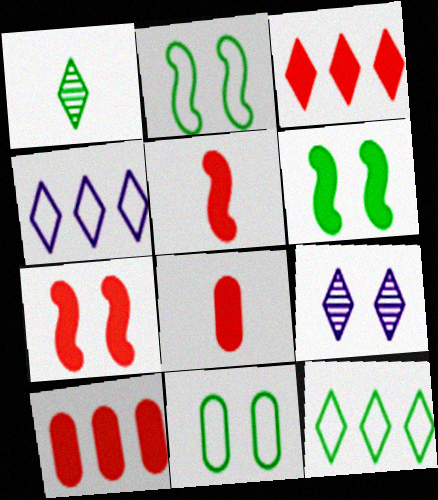[[3, 7, 8], 
[7, 9, 11]]